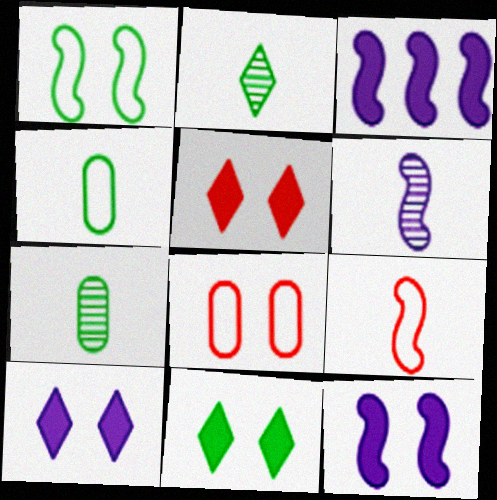[[2, 3, 8], 
[5, 10, 11]]